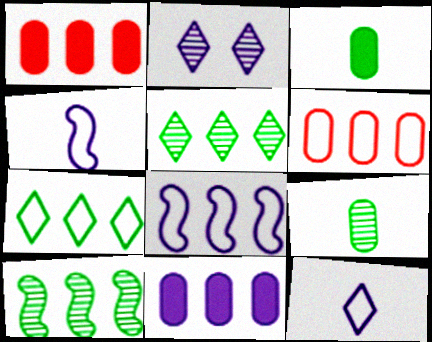[[1, 5, 8], 
[2, 4, 11], 
[6, 7, 8]]